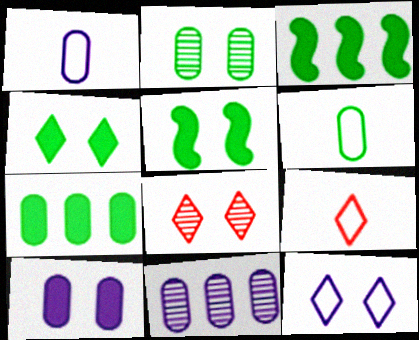[[1, 3, 8], 
[1, 10, 11], 
[2, 6, 7], 
[4, 8, 12], 
[5, 9, 11]]